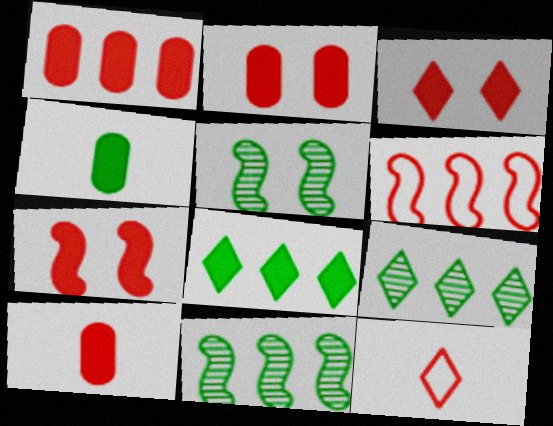[[1, 2, 10], 
[2, 3, 7]]